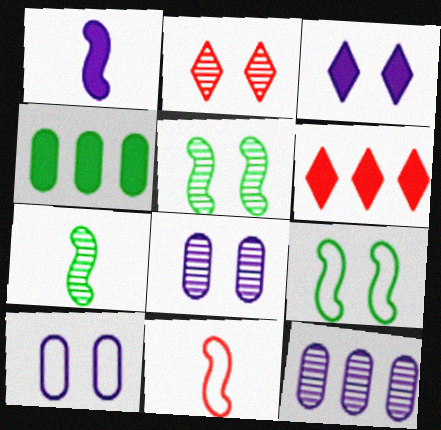[[1, 7, 11], 
[2, 5, 8], 
[2, 7, 12], 
[6, 7, 10]]